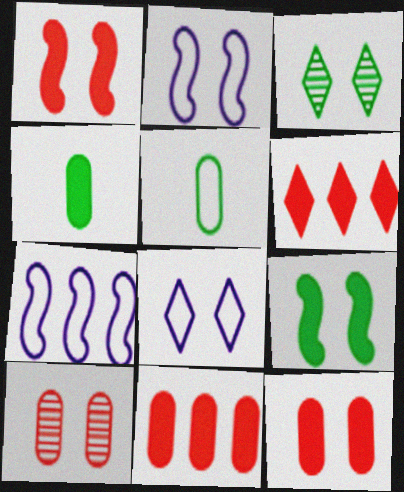[[2, 3, 12], 
[8, 9, 10]]